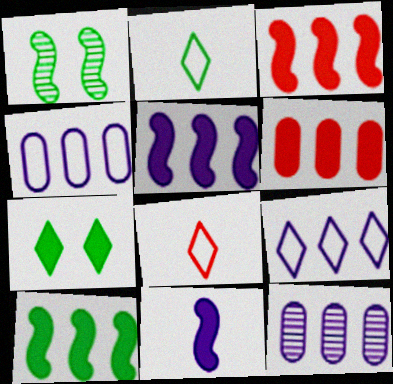[[3, 5, 10], 
[5, 9, 12], 
[6, 7, 11]]